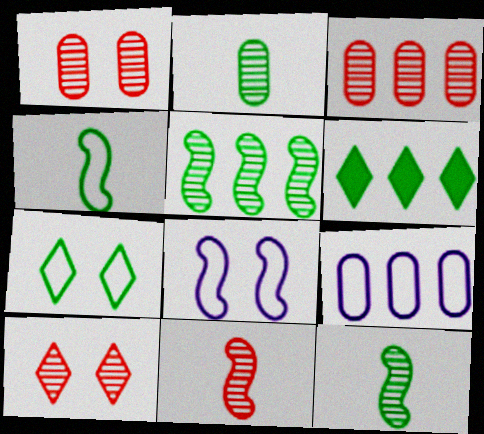[[3, 10, 11]]